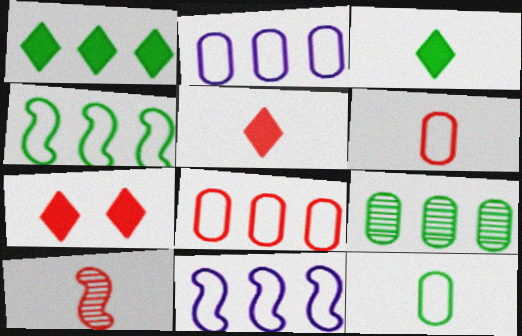[[1, 4, 9], 
[5, 6, 10], 
[7, 8, 10]]